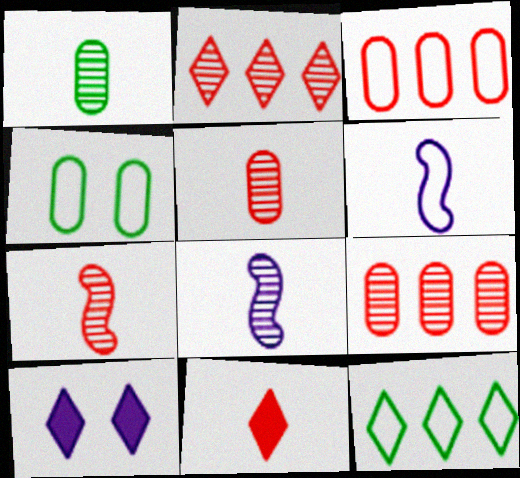[[1, 6, 11]]